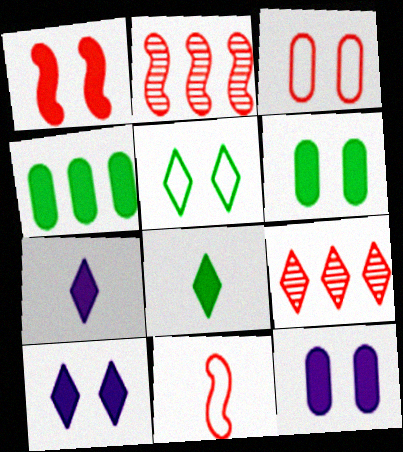[[1, 2, 11], 
[1, 4, 7], 
[1, 6, 10], 
[5, 7, 9]]